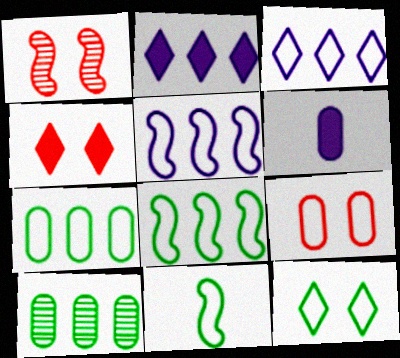[[1, 4, 9], 
[3, 9, 11], 
[6, 9, 10], 
[7, 11, 12]]